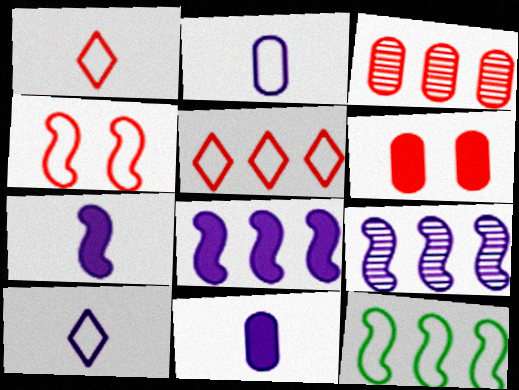[]